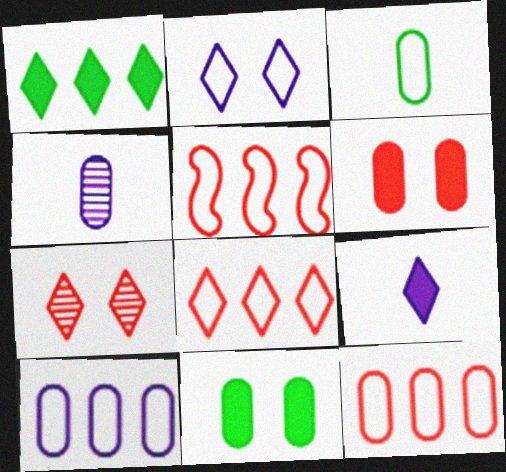[[2, 3, 5], 
[4, 11, 12], 
[5, 8, 12]]